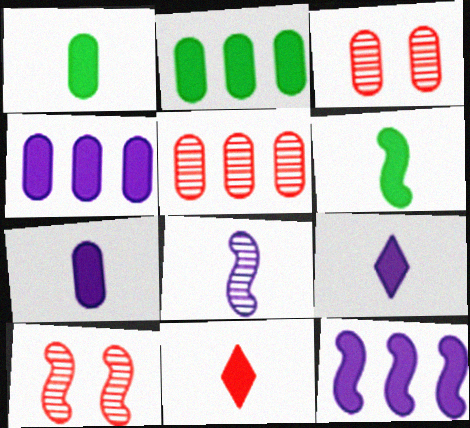[[6, 7, 11]]